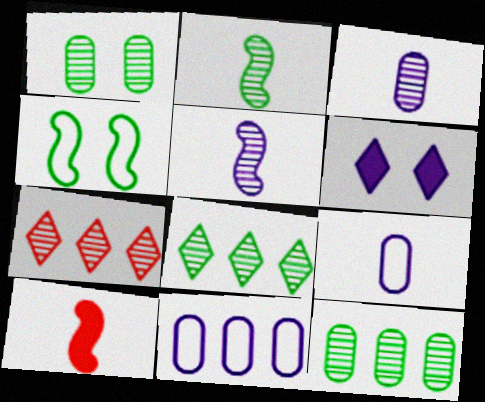[[1, 2, 8], 
[1, 5, 7], 
[5, 6, 11]]